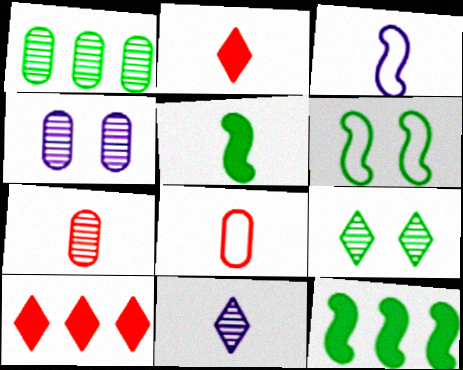[[1, 4, 7], 
[5, 8, 11]]